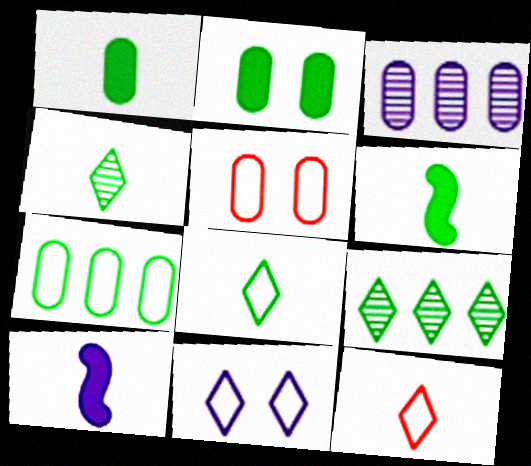[[1, 3, 5], 
[3, 10, 11], 
[5, 9, 10]]